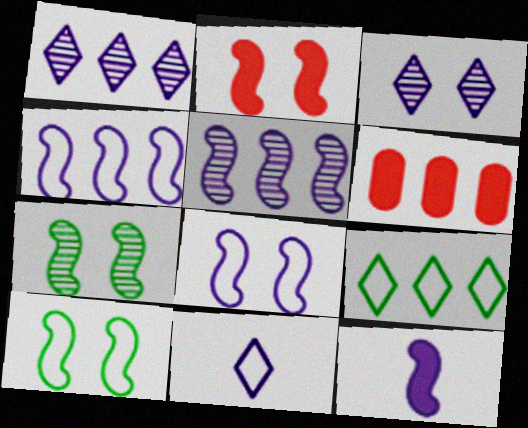[[2, 7, 8], 
[5, 6, 9], 
[5, 8, 12], 
[6, 7, 11]]